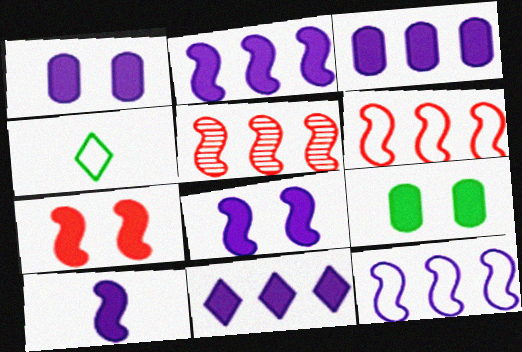[[1, 4, 5], 
[1, 10, 11], 
[2, 3, 11], 
[2, 8, 10]]